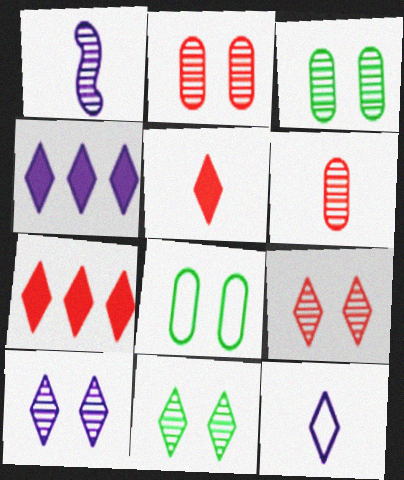[[1, 7, 8], 
[4, 10, 12], 
[7, 11, 12], 
[9, 10, 11]]